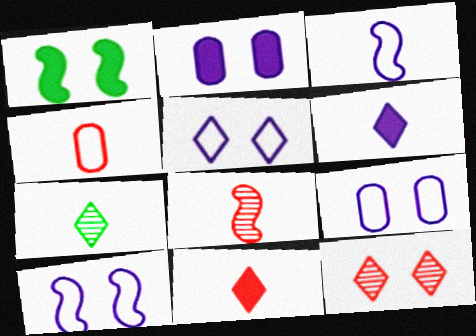[[1, 9, 12], 
[4, 8, 11], 
[5, 9, 10]]